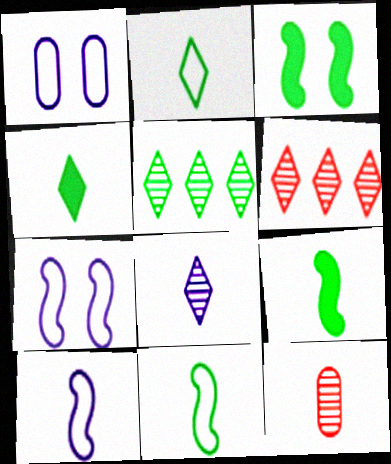[[1, 6, 9], 
[4, 10, 12]]